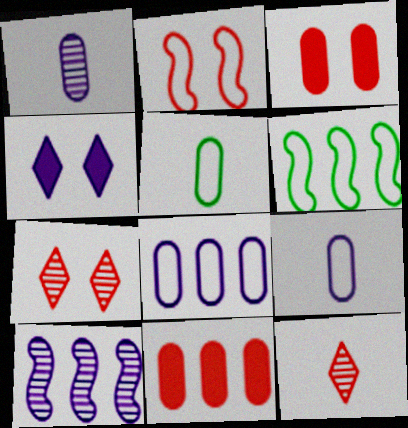[[2, 3, 7], 
[2, 11, 12], 
[4, 9, 10]]